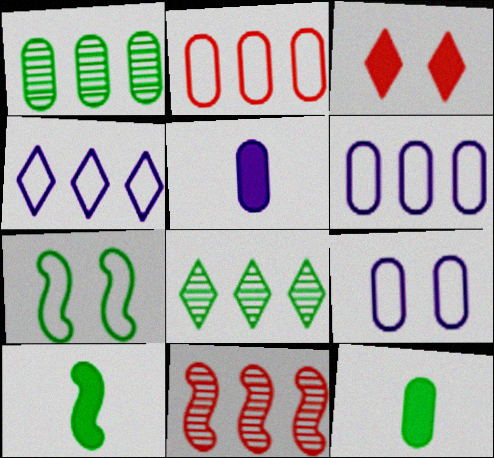[[7, 8, 12]]